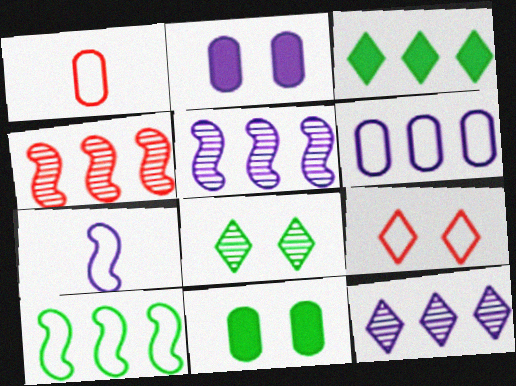[[2, 7, 12], 
[3, 4, 6]]